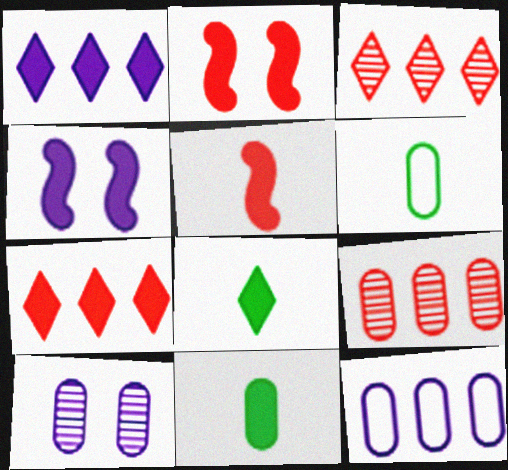[[1, 2, 11], 
[3, 4, 6], 
[4, 7, 11]]